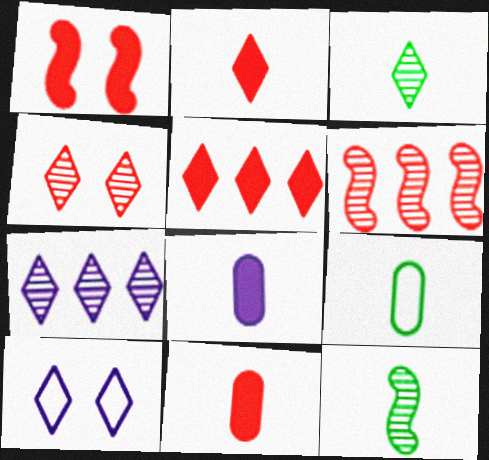[[1, 5, 11], 
[1, 7, 9], 
[3, 4, 7], 
[3, 5, 10]]